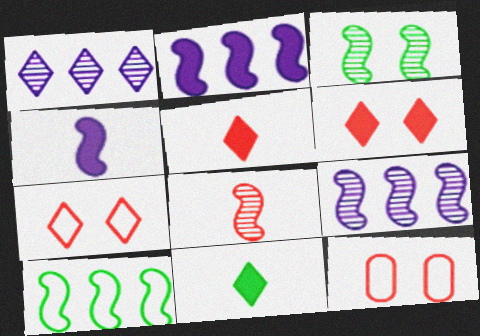[[1, 7, 11], 
[3, 8, 9], 
[9, 11, 12]]